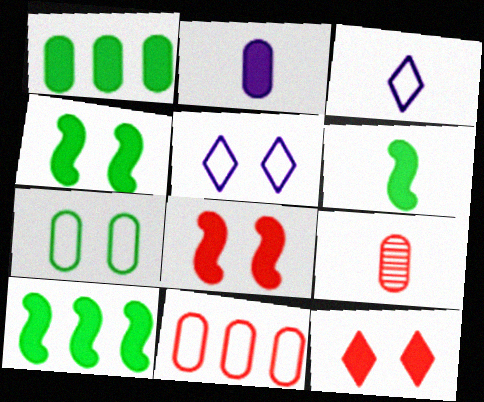[[2, 10, 12], 
[3, 6, 9], 
[4, 6, 10], 
[5, 9, 10]]